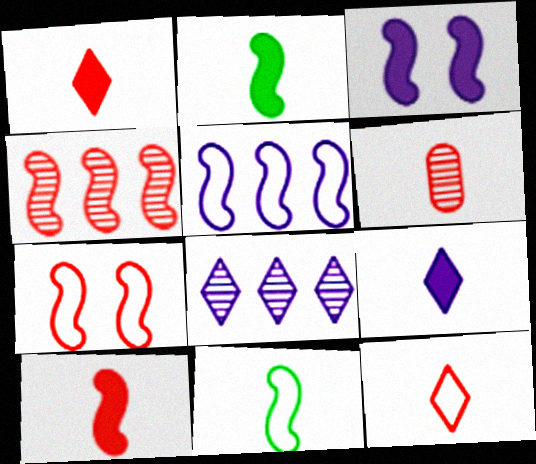[[3, 4, 11], 
[4, 7, 10], 
[5, 7, 11], 
[6, 9, 11], 
[6, 10, 12]]